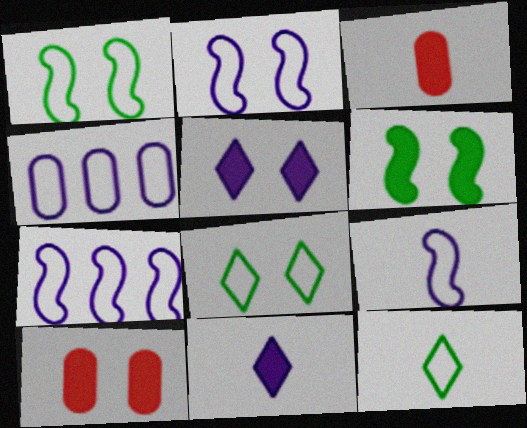[[2, 7, 9], 
[5, 6, 10]]